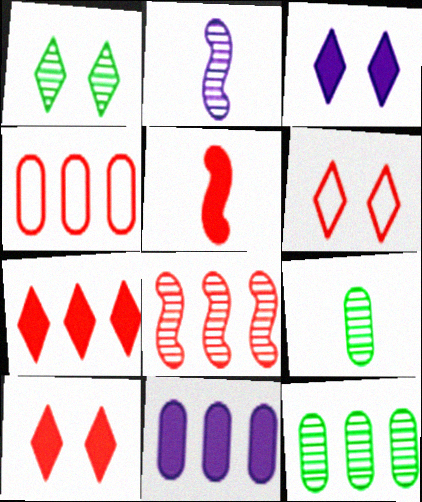[[1, 3, 6], 
[4, 7, 8], 
[4, 11, 12]]